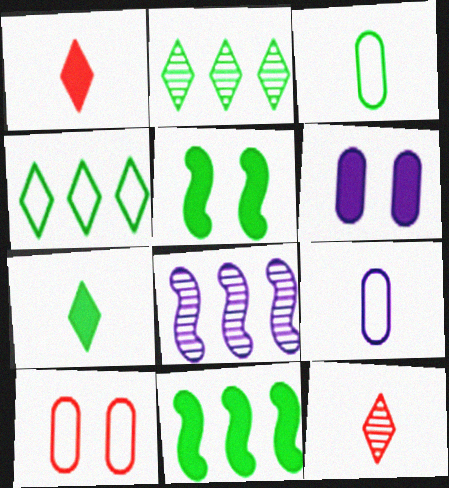[[1, 6, 11], 
[2, 3, 5], 
[7, 8, 10]]